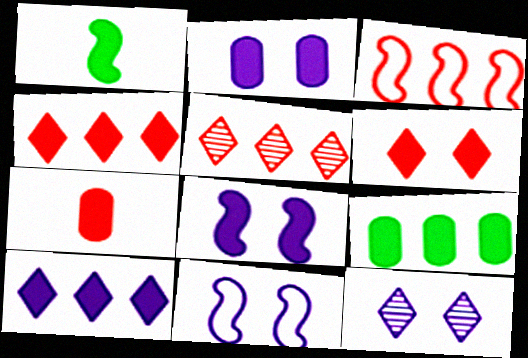[[1, 2, 4], 
[2, 7, 9], 
[2, 11, 12]]